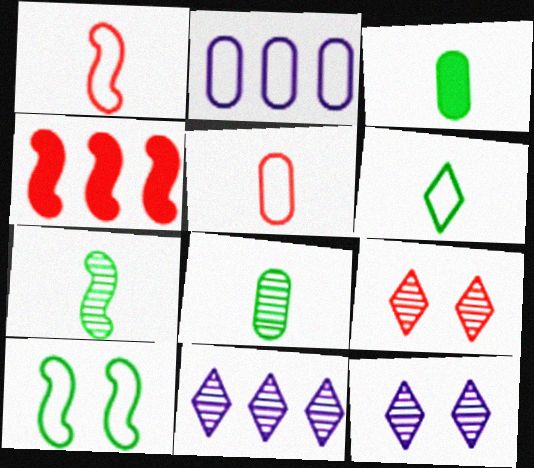[[3, 6, 7], 
[4, 5, 9]]